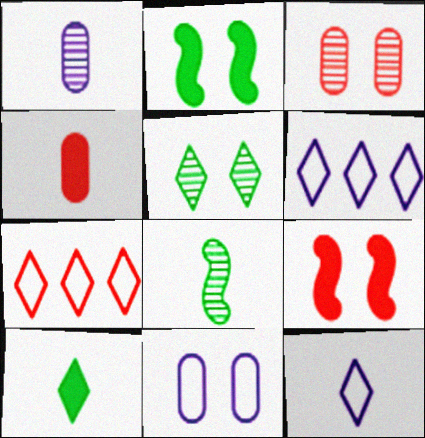[[1, 2, 7], 
[4, 8, 12], 
[5, 9, 11]]